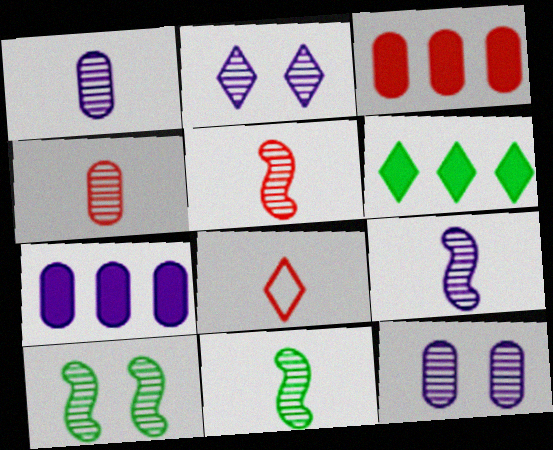[[2, 6, 8], 
[5, 9, 11], 
[7, 8, 10]]